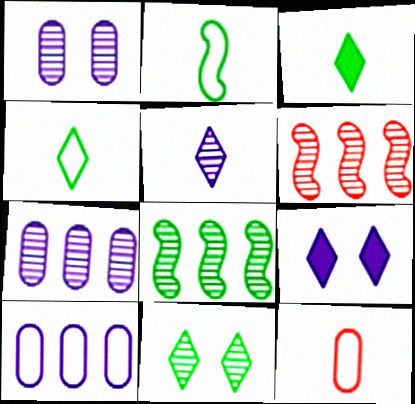[[8, 9, 12]]